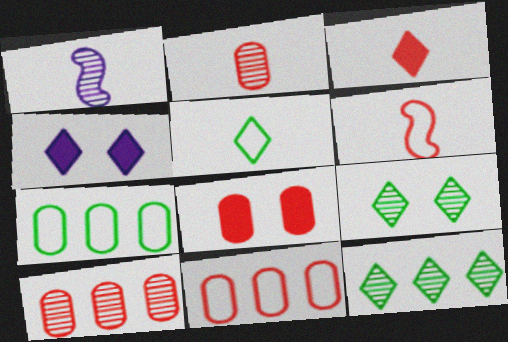[[1, 9, 10], 
[2, 3, 6], 
[2, 8, 11]]